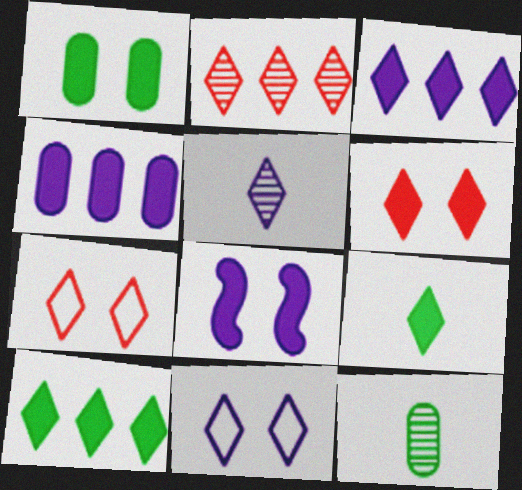[[1, 6, 8], 
[2, 9, 11], 
[3, 5, 11], 
[3, 6, 9], 
[5, 7, 10]]